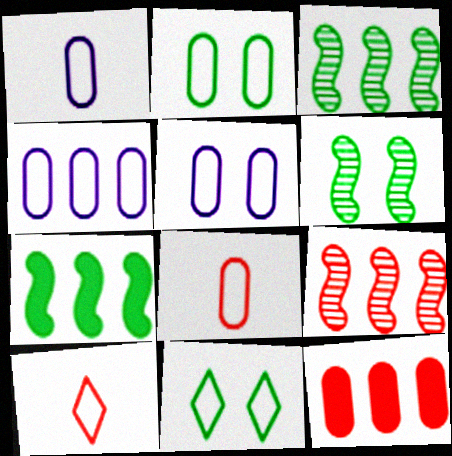[[1, 4, 5], 
[2, 4, 8]]